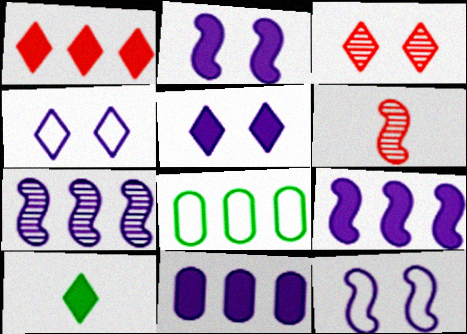[[1, 5, 10], 
[1, 7, 8], 
[5, 6, 8]]